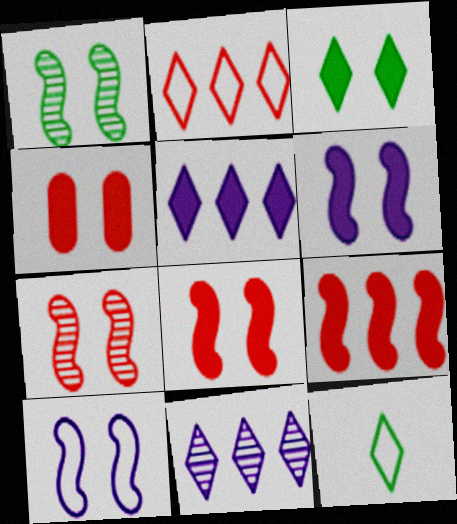[[1, 8, 10], 
[3, 4, 6]]